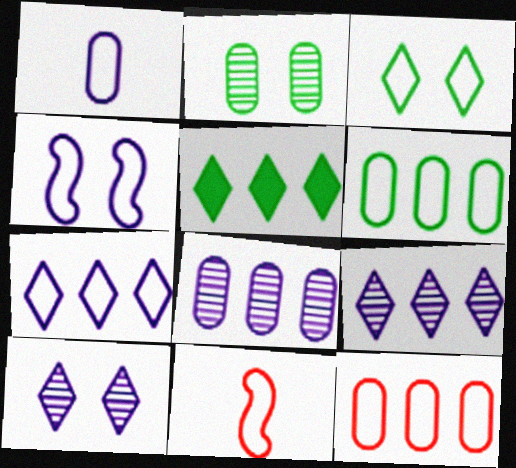[[1, 4, 7]]